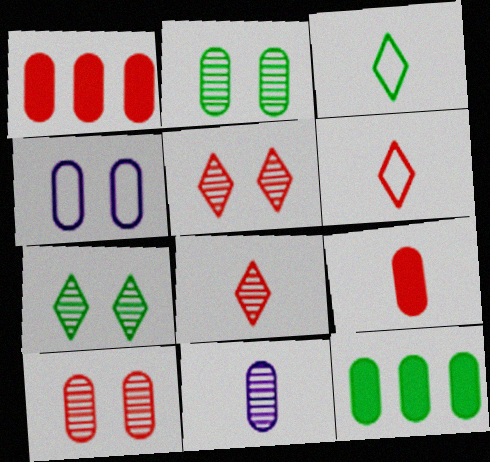[]